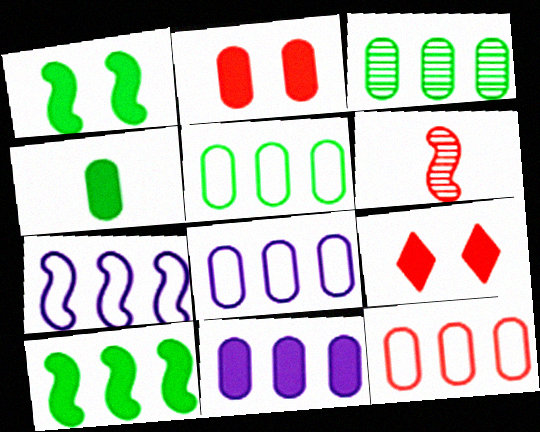[[1, 6, 7], 
[2, 4, 11], 
[3, 11, 12], 
[5, 8, 12], 
[6, 9, 12]]